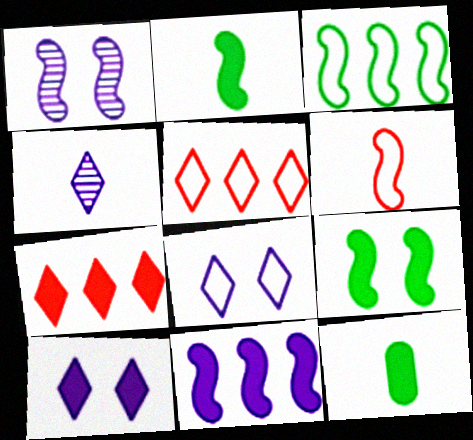[[1, 5, 12], 
[4, 6, 12]]